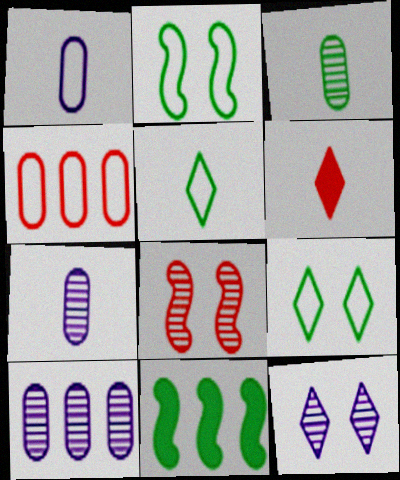[[2, 6, 10], 
[3, 9, 11], 
[4, 6, 8]]